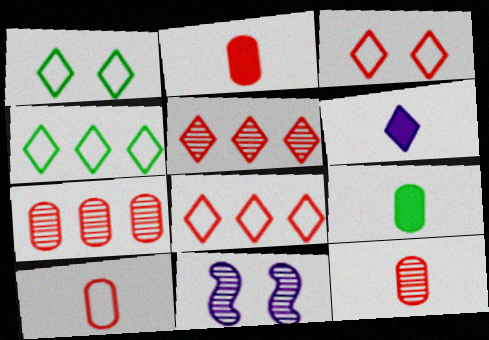[[1, 5, 6], 
[2, 4, 11], 
[2, 10, 12], 
[8, 9, 11]]